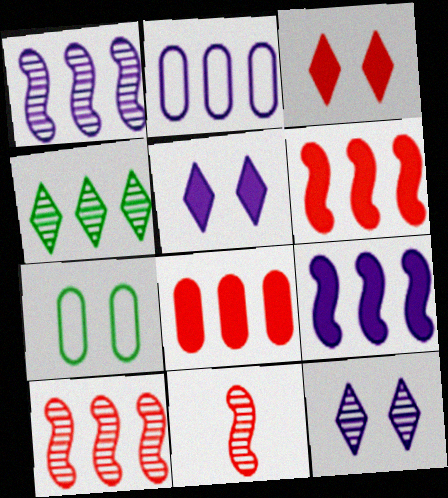[[2, 4, 6]]